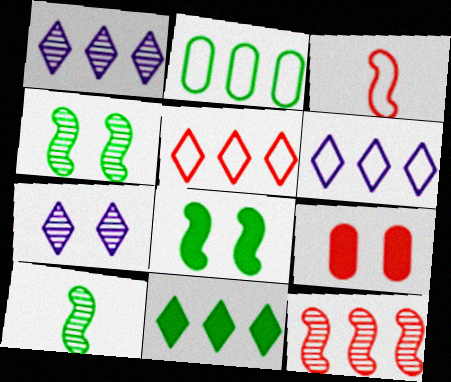[[1, 5, 11], 
[6, 9, 10]]